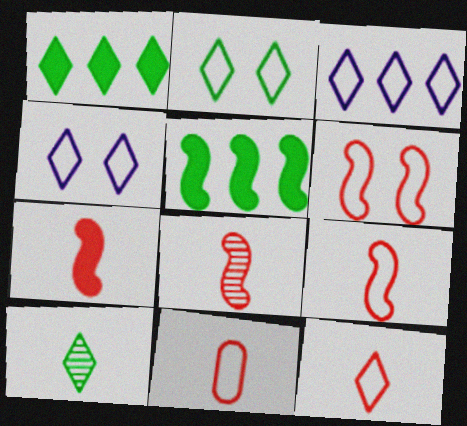[[1, 2, 10], 
[2, 3, 12], 
[7, 8, 9], 
[9, 11, 12]]